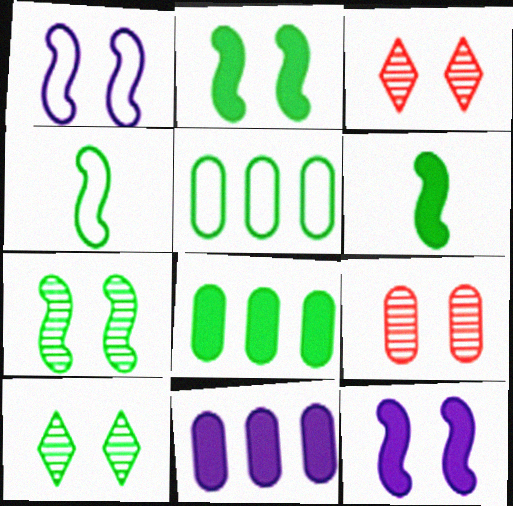[[3, 4, 11], 
[4, 8, 10], 
[5, 6, 10]]